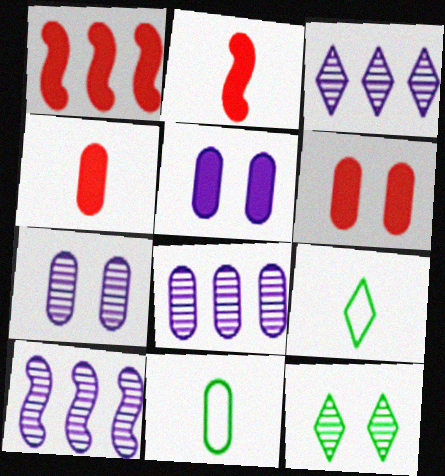[[1, 7, 9], 
[3, 8, 10], 
[6, 8, 11], 
[6, 9, 10]]